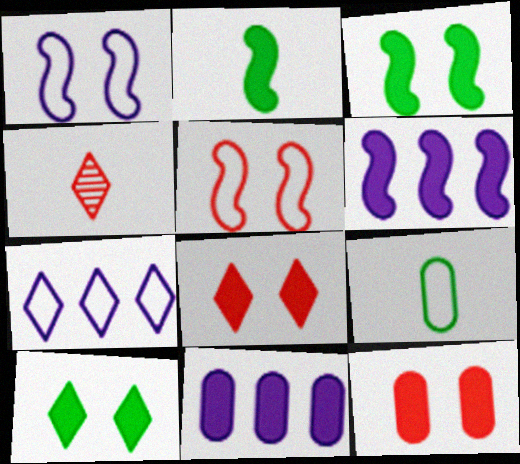[[2, 8, 11], 
[4, 7, 10], 
[5, 7, 9]]